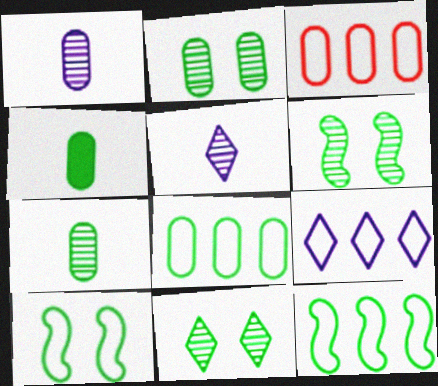[[2, 4, 8], 
[2, 6, 11], 
[3, 9, 12], 
[4, 11, 12]]